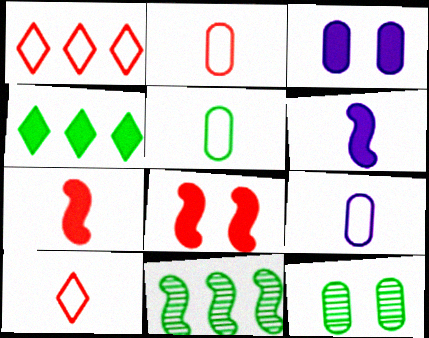[[1, 6, 12], 
[2, 5, 9], 
[3, 4, 7], 
[3, 10, 11]]